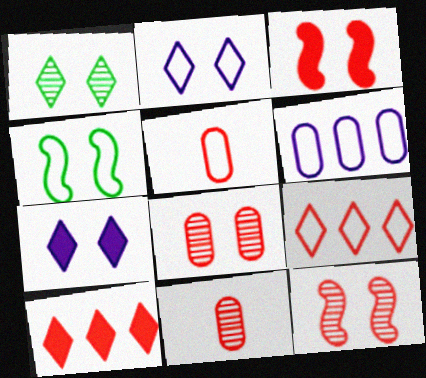[[3, 9, 11], 
[4, 7, 8], 
[5, 10, 12]]